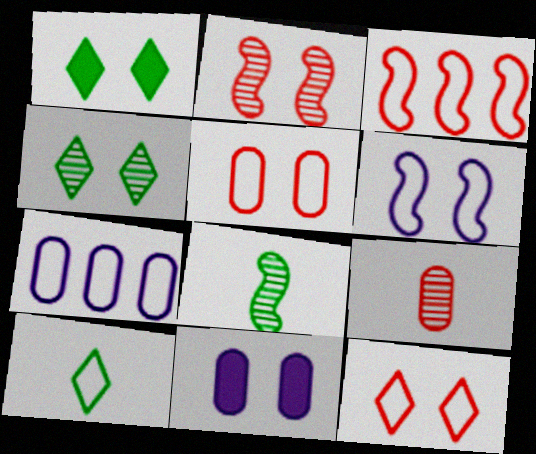[]